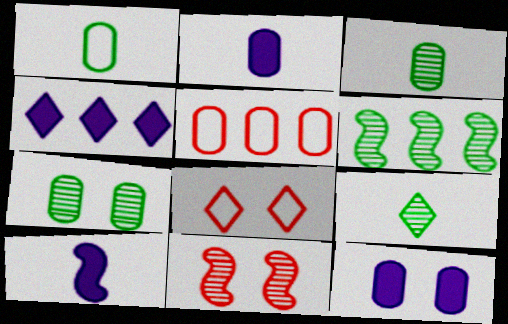[[1, 4, 11], 
[2, 5, 7], 
[2, 6, 8], 
[3, 5, 12], 
[4, 5, 6], 
[4, 8, 9], 
[4, 10, 12], 
[6, 7, 9]]